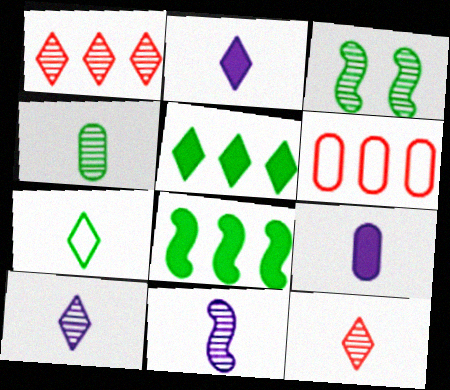[[2, 3, 6], 
[2, 7, 12], 
[4, 11, 12]]